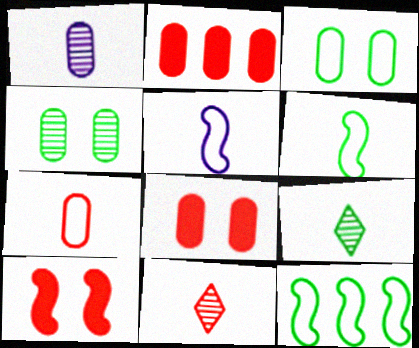[[1, 2, 3]]